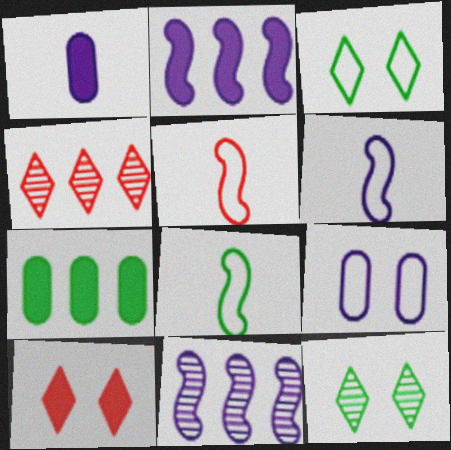[[5, 6, 8], 
[7, 8, 12]]